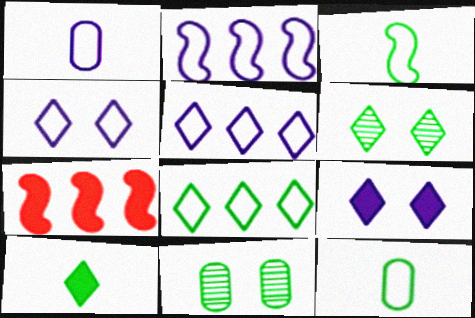[[1, 2, 4], 
[1, 6, 7], 
[6, 8, 10]]